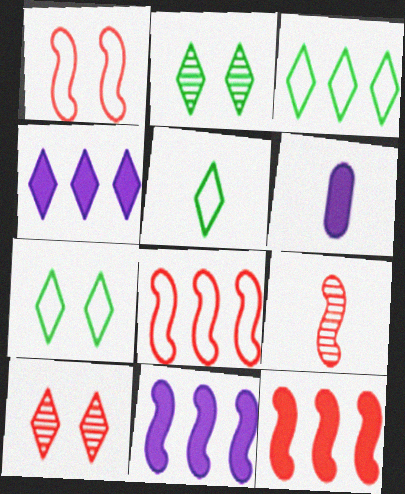[[1, 9, 12], 
[2, 6, 8], 
[3, 5, 7], 
[4, 5, 10], 
[5, 6, 9]]